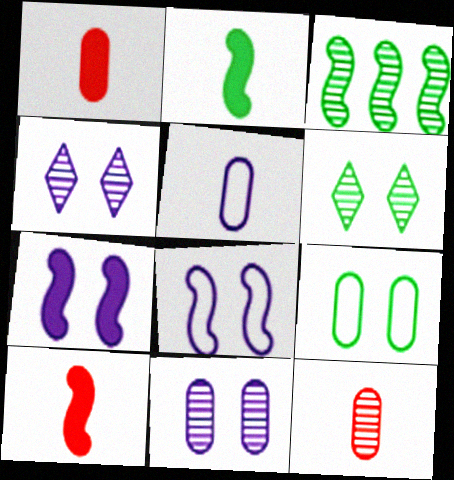[[3, 4, 12], 
[3, 8, 10]]